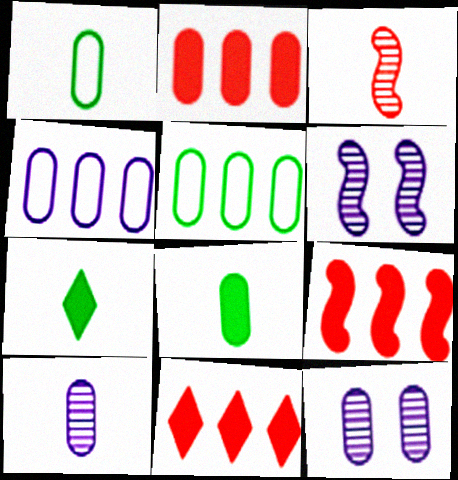[[1, 2, 12], 
[1, 6, 11], 
[2, 9, 11]]